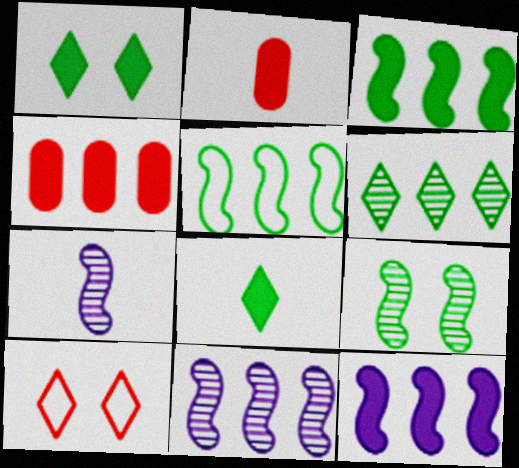[[1, 2, 12]]